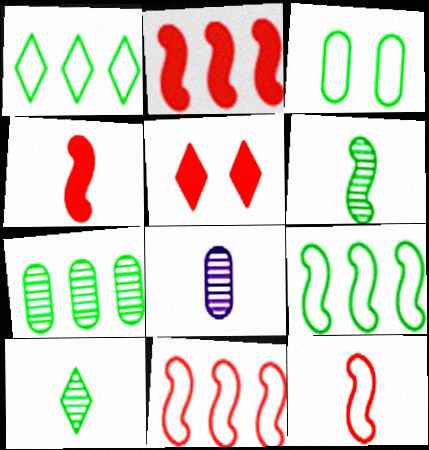[[5, 8, 9]]